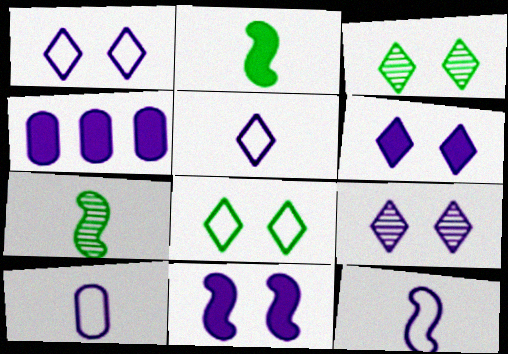[[1, 6, 9], 
[4, 9, 12], 
[5, 10, 12]]